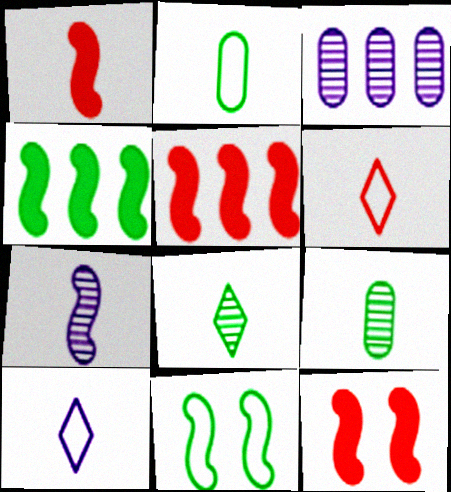[[1, 5, 12], 
[1, 9, 10], 
[5, 7, 11]]